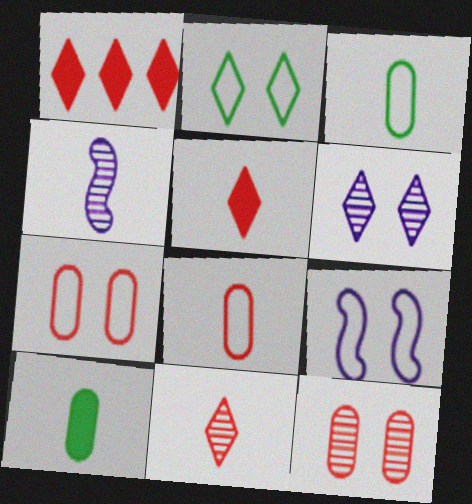[[2, 7, 9], 
[3, 4, 5]]